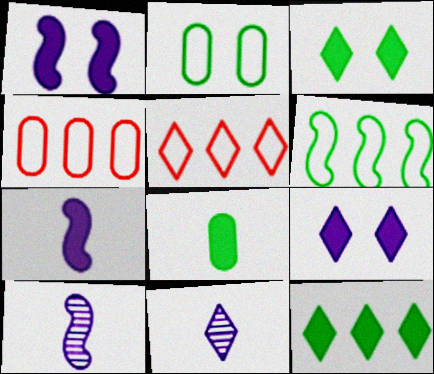[[3, 4, 10], 
[3, 5, 11]]